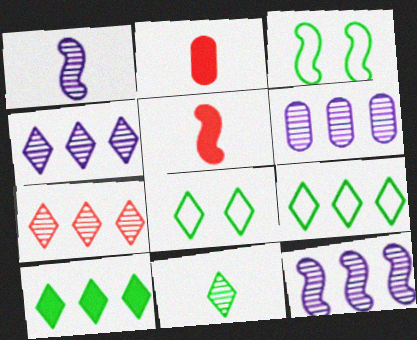[[2, 3, 4], 
[2, 8, 12], 
[3, 5, 12], 
[4, 6, 12], 
[5, 6, 8], 
[8, 10, 11]]